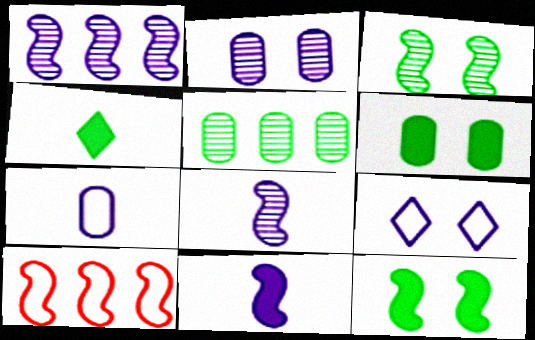[[2, 4, 10], 
[3, 10, 11], 
[8, 10, 12]]